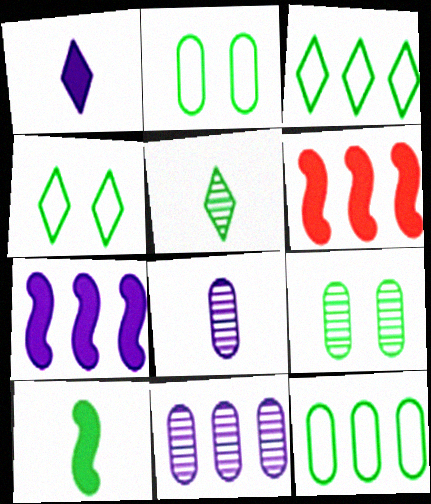[[3, 6, 11], 
[3, 9, 10], 
[4, 6, 8]]